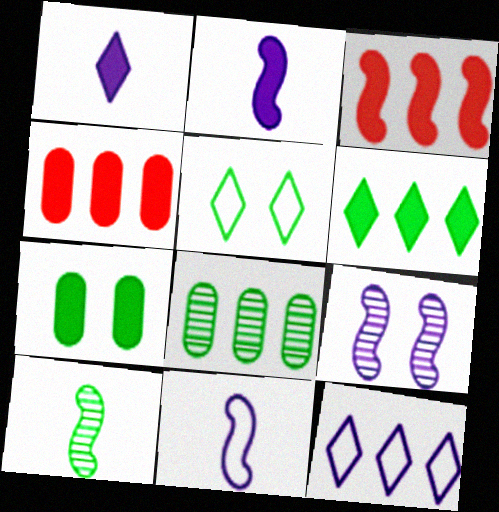[[1, 3, 7], 
[3, 8, 12]]